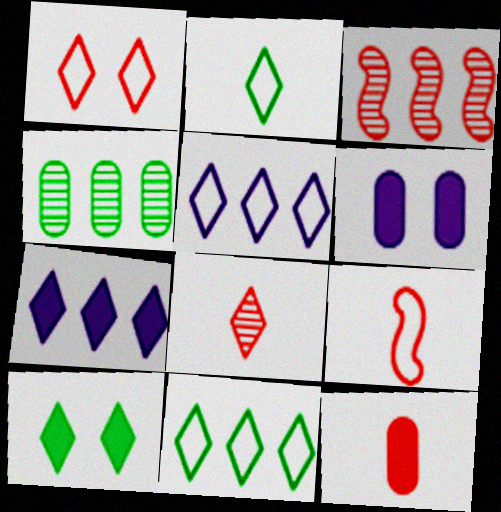[[1, 2, 5], 
[1, 3, 12], 
[2, 3, 6], 
[5, 8, 10], 
[8, 9, 12]]